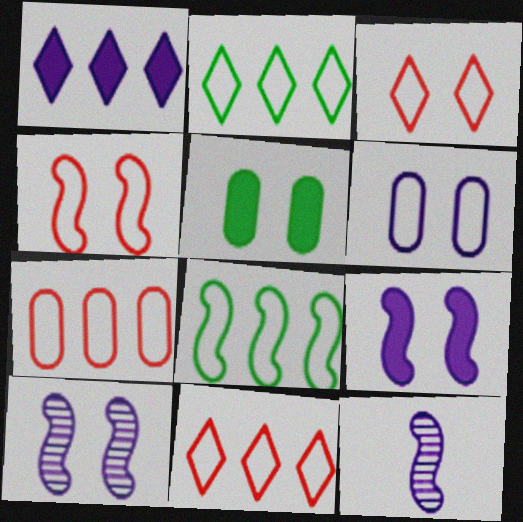[[1, 6, 12], 
[3, 5, 10], 
[5, 11, 12]]